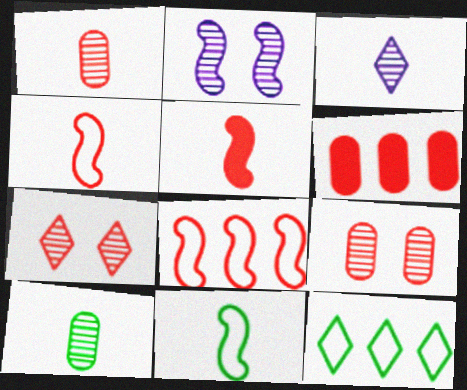[[4, 6, 7]]